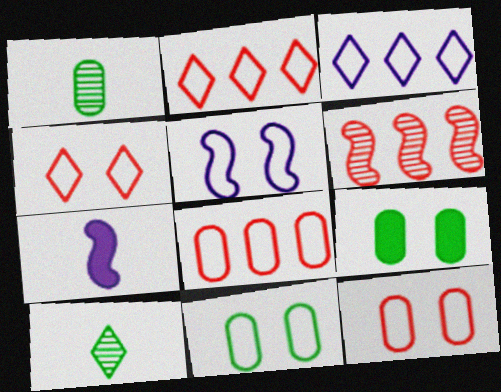[[4, 5, 11]]